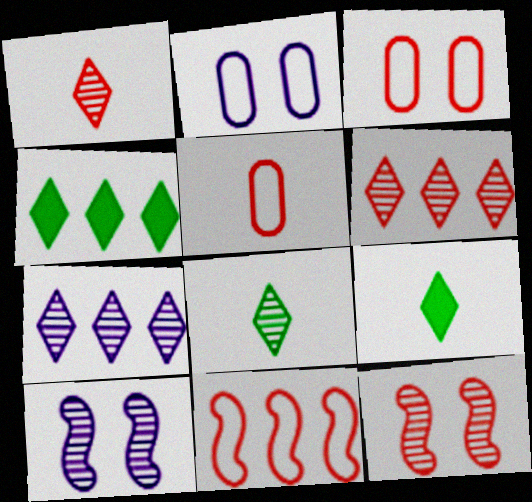[[4, 5, 10]]